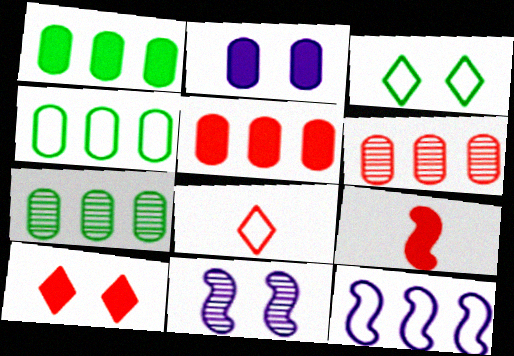[[1, 4, 7], 
[1, 8, 11], 
[5, 9, 10]]